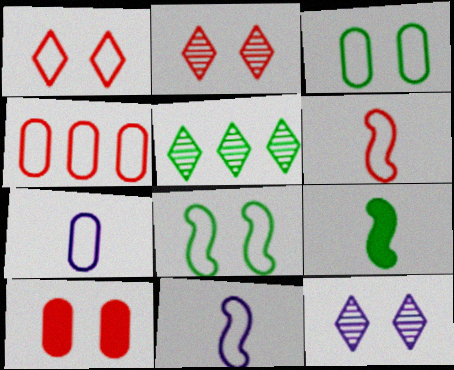[[1, 4, 6], 
[3, 4, 7], 
[3, 5, 9], 
[4, 9, 12], 
[5, 10, 11], 
[8, 10, 12]]